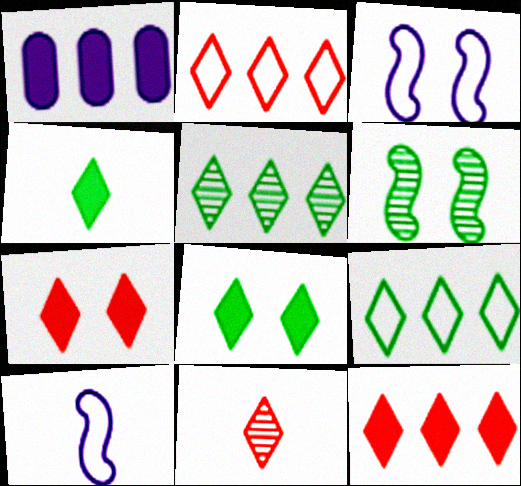[[2, 7, 11]]